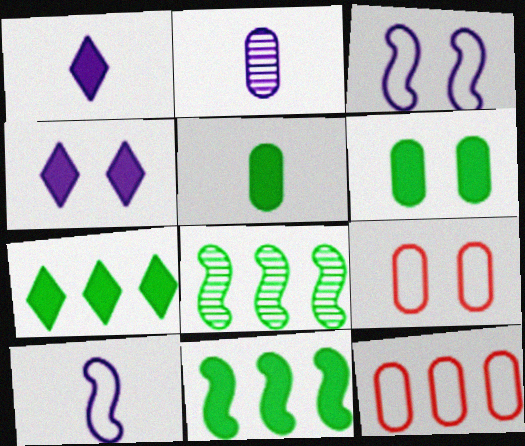[[1, 2, 10], 
[1, 8, 9], 
[2, 6, 12]]